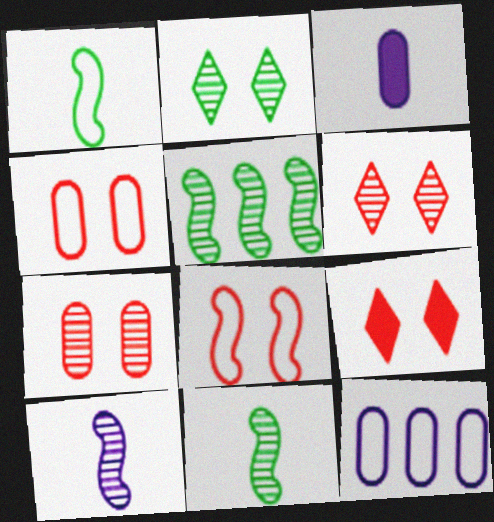[[7, 8, 9], 
[9, 11, 12]]